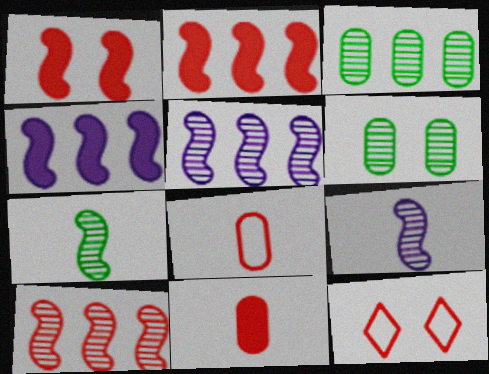[[10, 11, 12]]